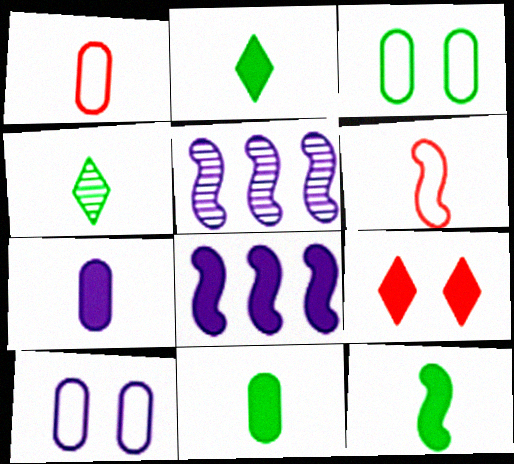[[2, 11, 12], 
[4, 6, 7], 
[8, 9, 11]]